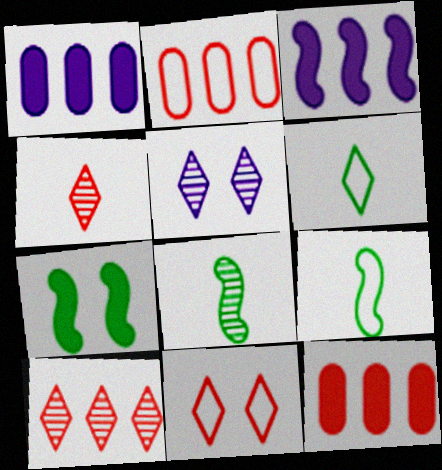[[1, 8, 11], 
[5, 9, 12]]